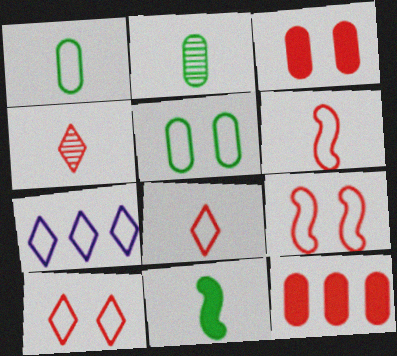[[1, 7, 9], 
[4, 9, 12], 
[5, 6, 7]]